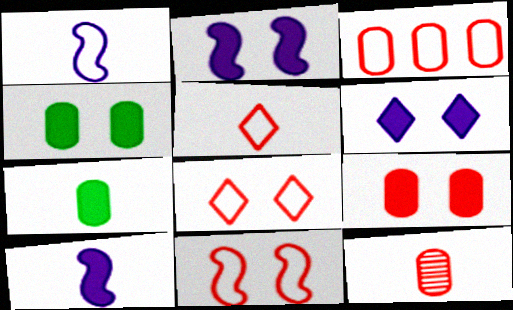[[3, 5, 11], 
[3, 9, 12]]